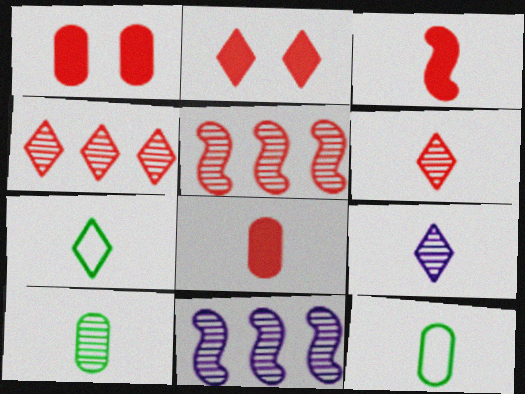[[1, 7, 11], 
[2, 11, 12], 
[3, 9, 12]]